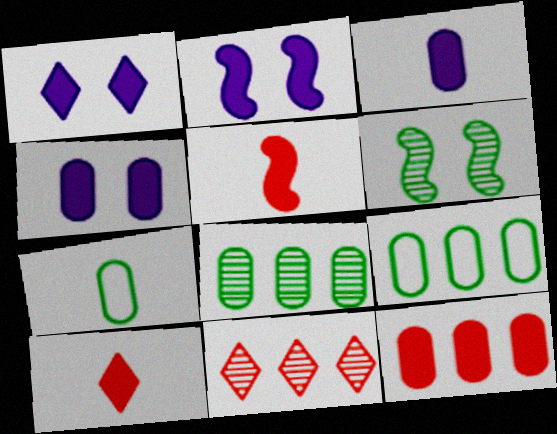[[1, 2, 4], 
[2, 7, 11]]